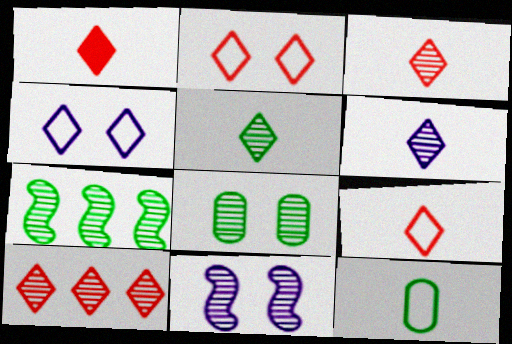[[1, 2, 10], 
[1, 3, 9], 
[3, 5, 6], 
[5, 7, 8]]